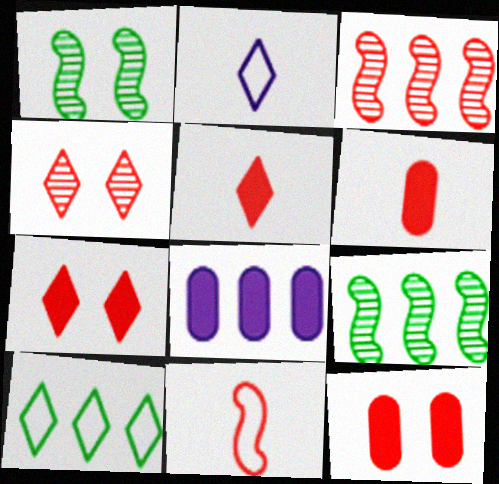[[2, 9, 12], 
[3, 8, 10]]